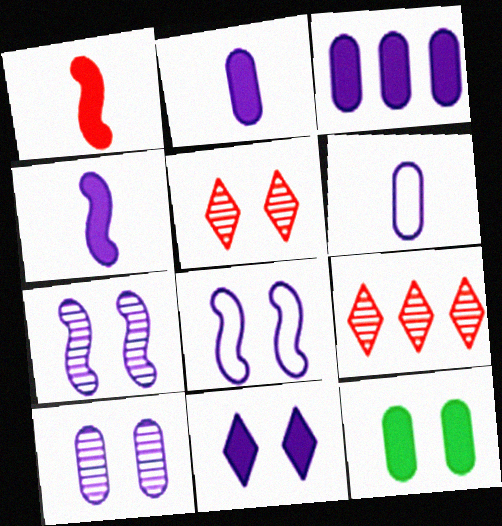[[3, 4, 11], 
[3, 6, 10], 
[5, 8, 12], 
[8, 10, 11]]